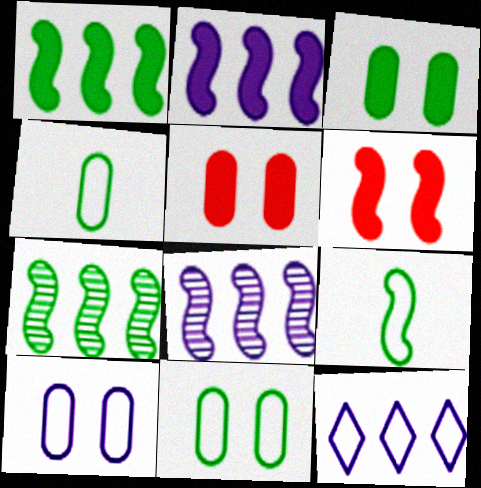[[6, 8, 9]]